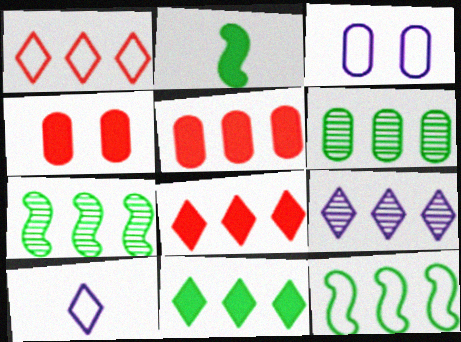[[1, 9, 11], 
[4, 7, 10], 
[5, 9, 12], 
[6, 11, 12]]